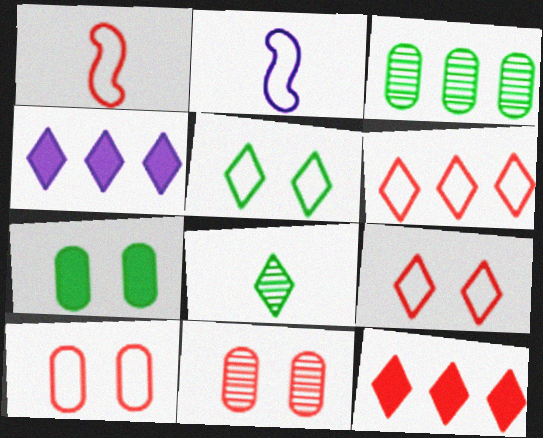[[1, 6, 10], 
[1, 11, 12], 
[4, 8, 9]]